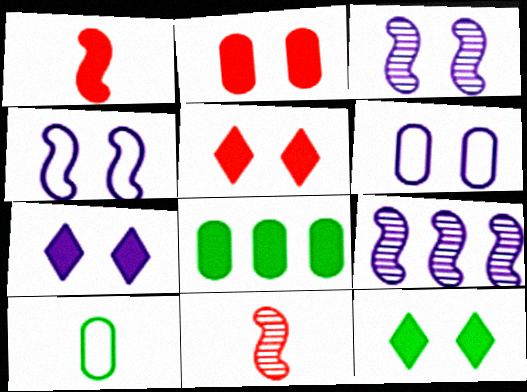[[1, 7, 8], 
[3, 6, 7], 
[5, 7, 12], 
[5, 9, 10]]